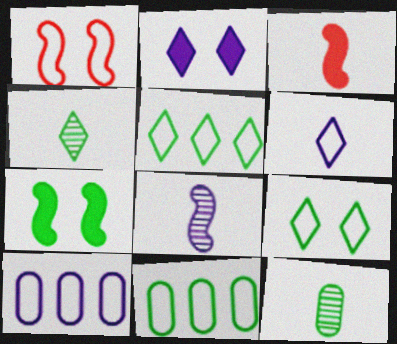[[1, 6, 11], 
[2, 8, 10], 
[3, 6, 12], 
[4, 7, 11], 
[5, 7, 12]]